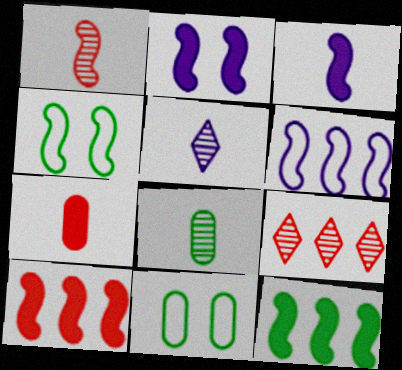[[1, 5, 8], 
[3, 9, 11], 
[5, 10, 11]]